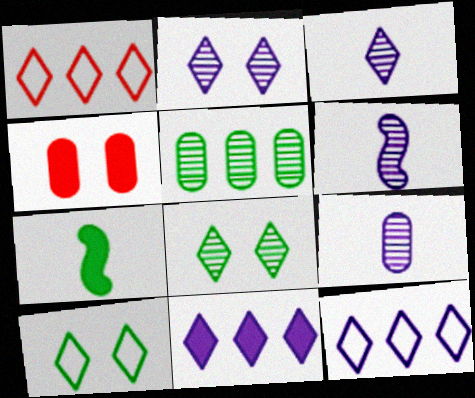[[3, 6, 9], 
[4, 7, 11], 
[5, 7, 10]]